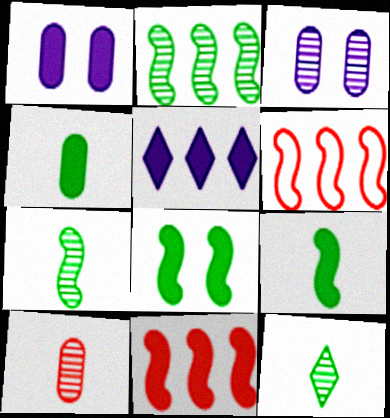[[1, 6, 12]]